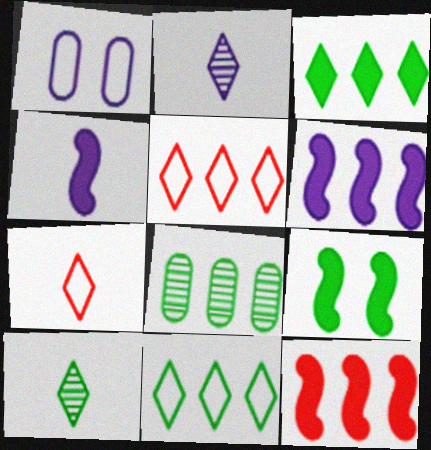[[1, 2, 6], 
[1, 10, 12], 
[4, 9, 12], 
[5, 6, 8]]